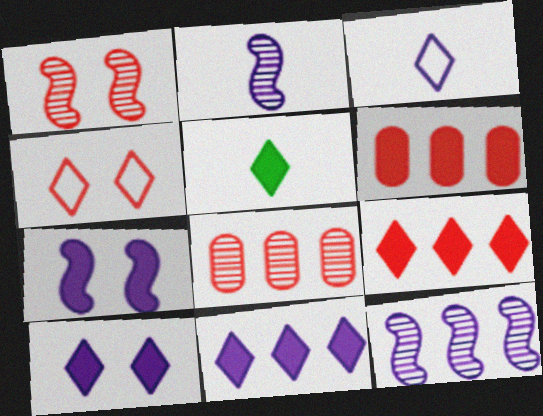[[5, 6, 7], 
[5, 9, 10]]